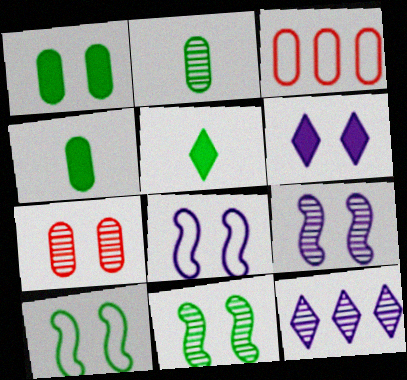[[3, 5, 9], 
[6, 7, 10]]